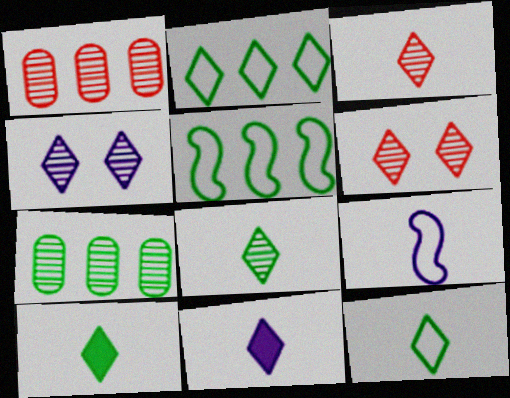[[2, 6, 11], 
[3, 11, 12], 
[8, 10, 12]]